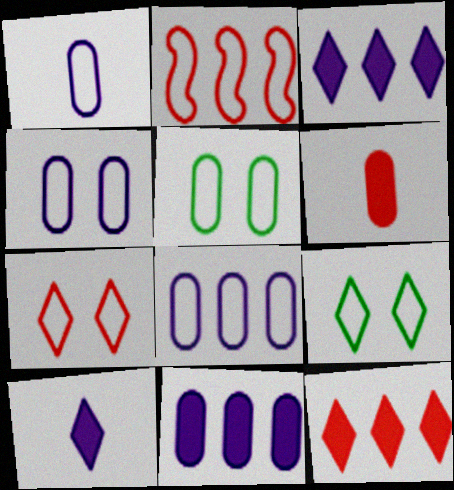[[1, 2, 9], 
[1, 4, 8]]